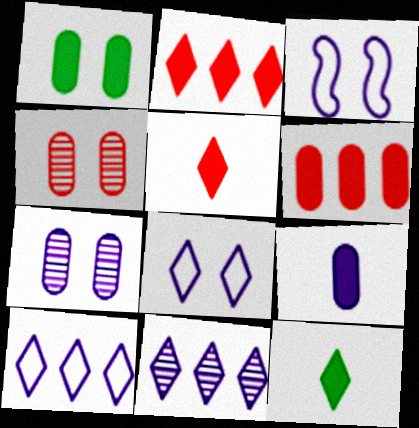[[1, 6, 9], 
[3, 9, 11]]